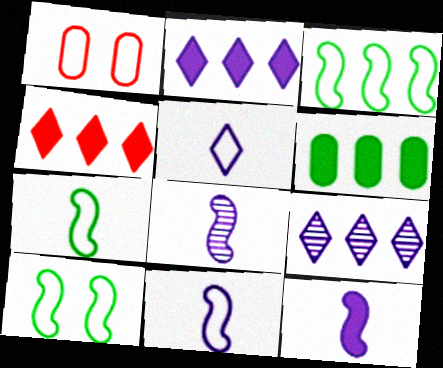[[1, 3, 5], 
[3, 7, 10], 
[8, 11, 12]]